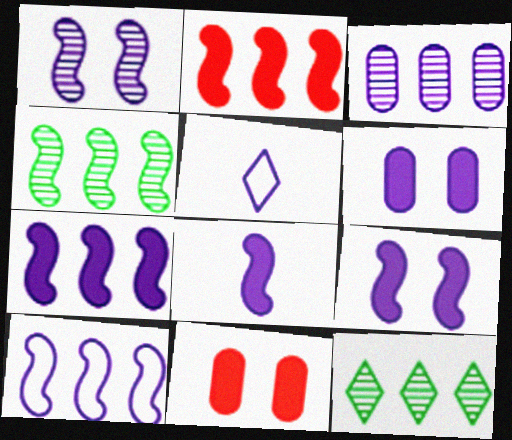[[1, 8, 10], 
[2, 4, 10], 
[3, 5, 9], 
[4, 5, 11], 
[7, 8, 9]]